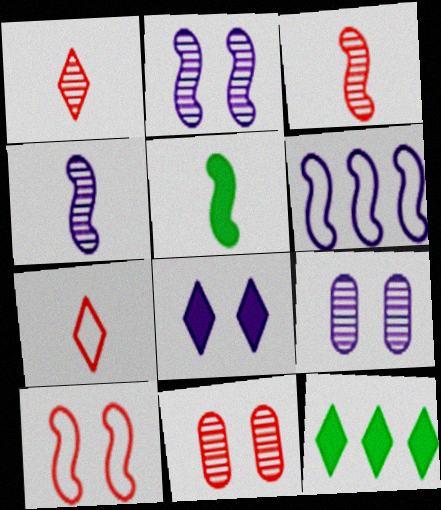[]